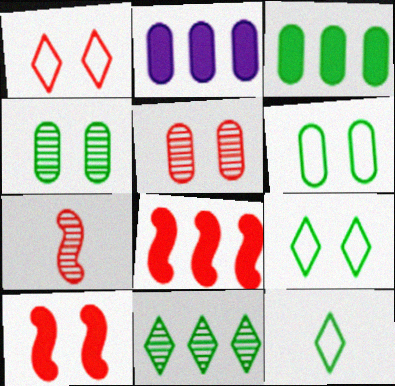[[1, 5, 10], 
[2, 7, 9]]